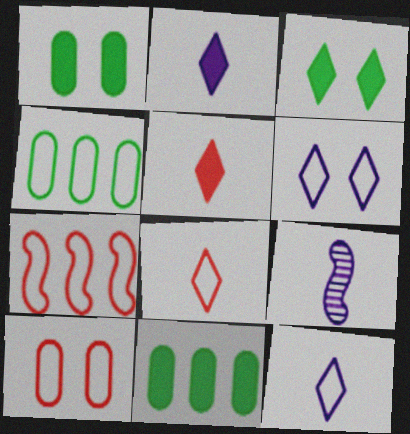[[7, 8, 10]]